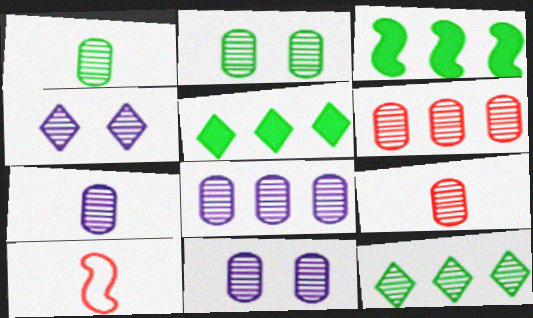[[1, 6, 11], 
[1, 7, 9], 
[2, 6, 7], 
[2, 8, 9], 
[5, 10, 11], 
[7, 8, 11]]